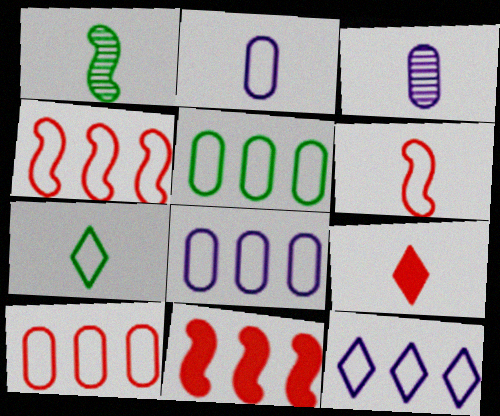[[1, 2, 9], 
[2, 6, 7], 
[4, 5, 12], 
[5, 8, 10]]